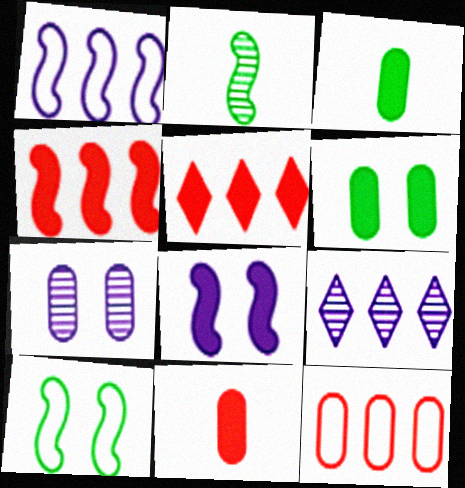[[3, 5, 8], 
[3, 7, 12], 
[9, 10, 11]]